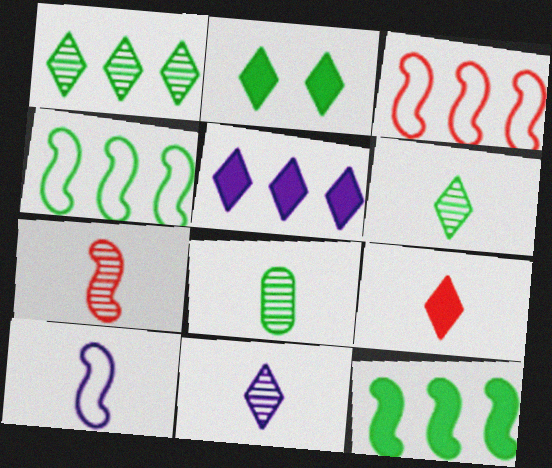[[2, 4, 8], 
[2, 5, 9], 
[7, 8, 11], 
[8, 9, 10]]